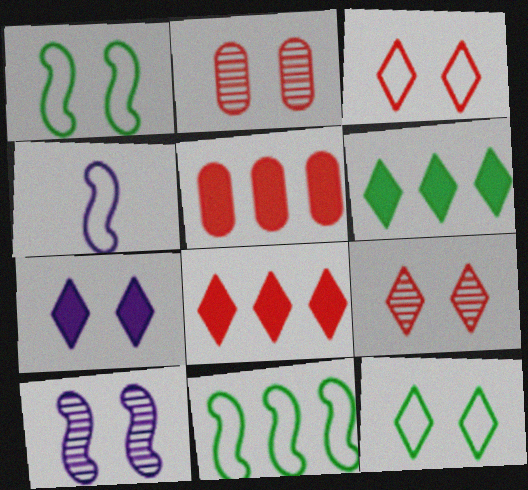[[1, 2, 7], 
[2, 4, 6], 
[7, 9, 12]]